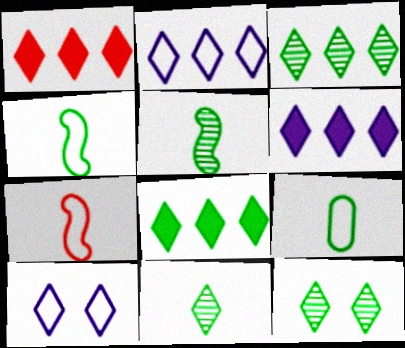[[1, 2, 3], 
[1, 6, 8], 
[1, 10, 11], 
[3, 11, 12]]